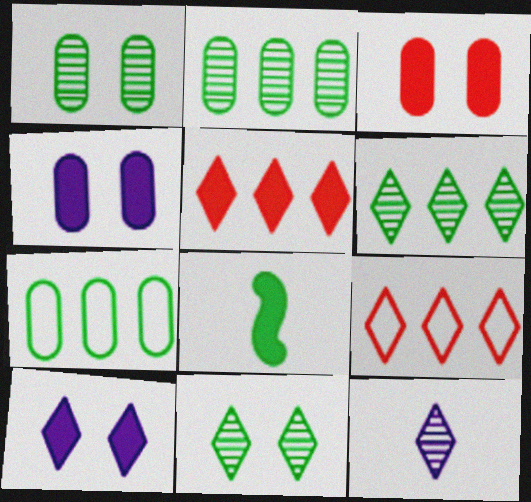[[4, 5, 8], 
[7, 8, 11]]